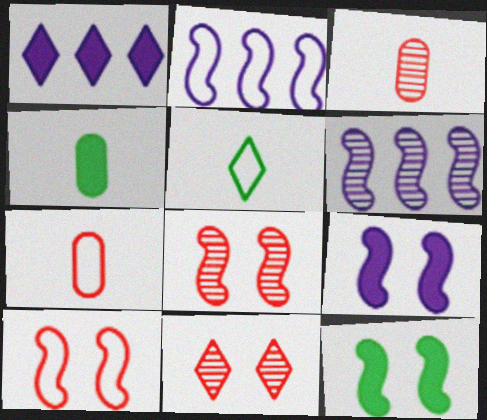[[1, 5, 11], 
[2, 4, 11]]